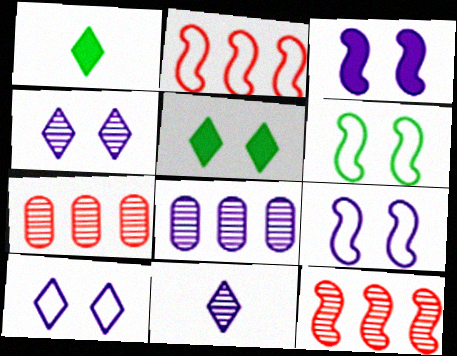[[1, 7, 9]]